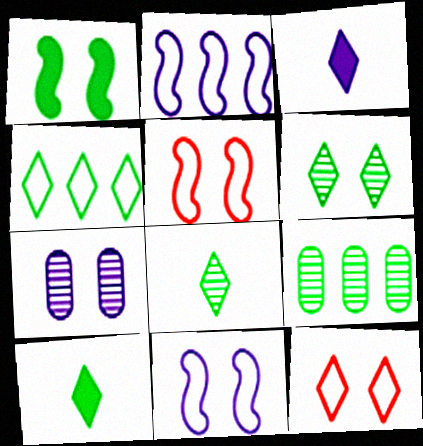[[1, 7, 12], 
[2, 3, 7], 
[3, 5, 9], 
[4, 6, 10]]